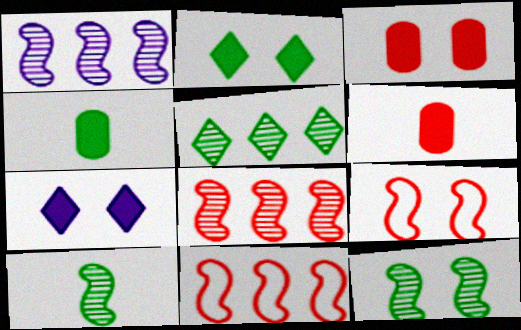[]